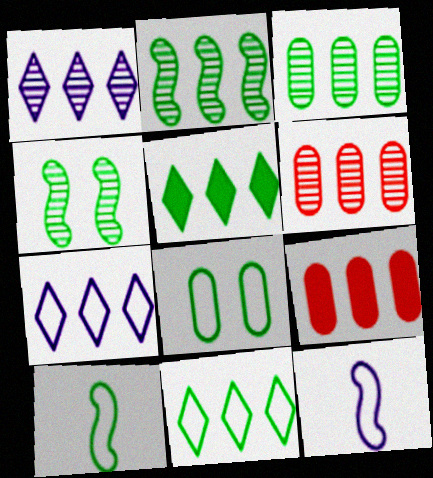[[1, 2, 6], 
[2, 7, 9], 
[8, 10, 11]]